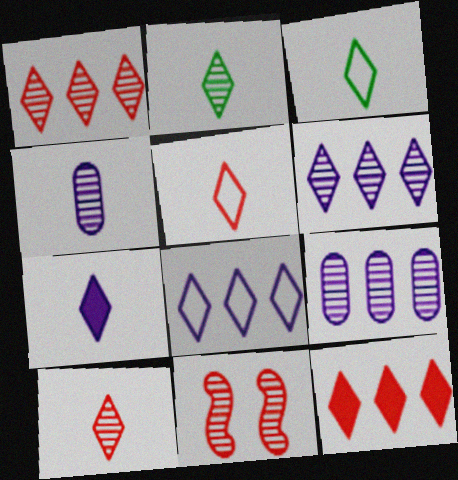[[2, 5, 7], 
[2, 9, 11], 
[3, 7, 10]]